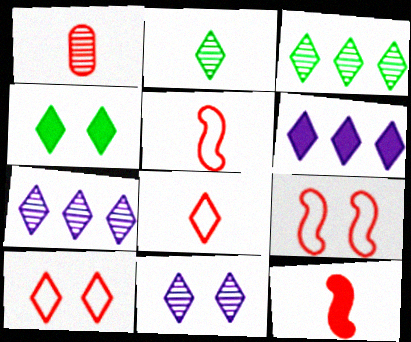[[1, 8, 12], 
[2, 6, 10], 
[4, 7, 8], 
[4, 10, 11]]